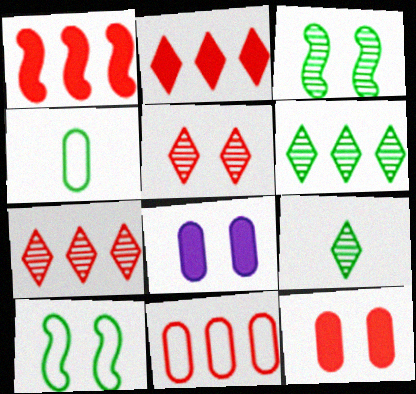[[1, 7, 11], 
[5, 8, 10]]